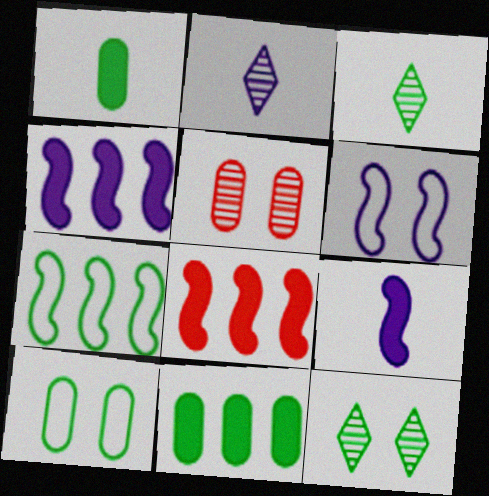[[1, 7, 12], 
[2, 8, 10]]